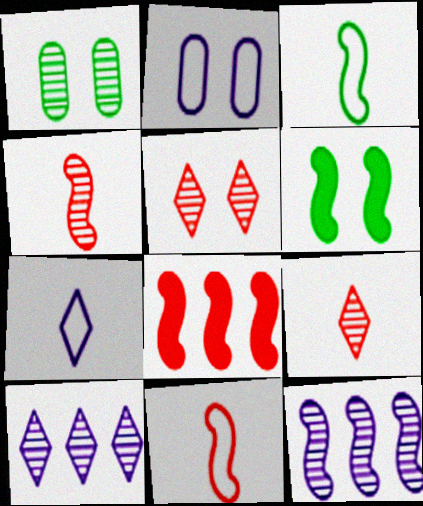[[1, 4, 10], 
[1, 7, 8], 
[1, 9, 12], 
[2, 5, 6], 
[6, 11, 12]]